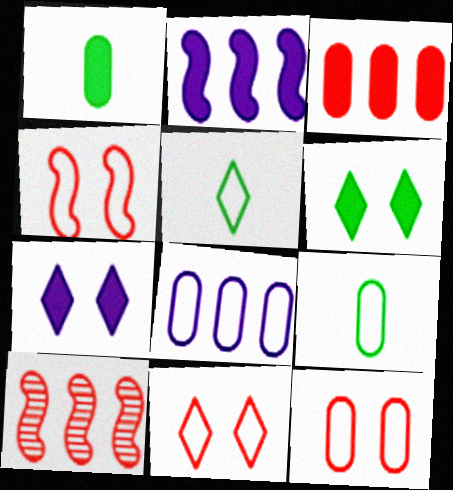[[4, 5, 8], 
[4, 11, 12], 
[7, 9, 10], 
[8, 9, 12]]